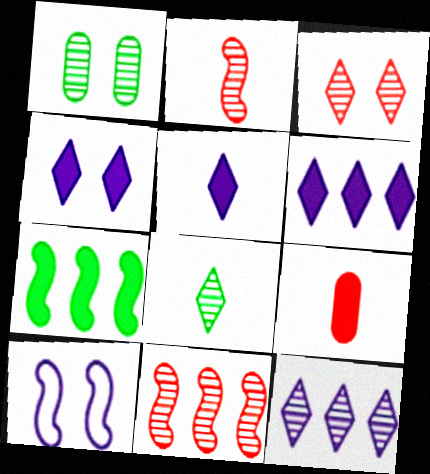[[1, 2, 12], 
[2, 7, 10], 
[3, 8, 12], 
[4, 5, 6], 
[4, 7, 9]]